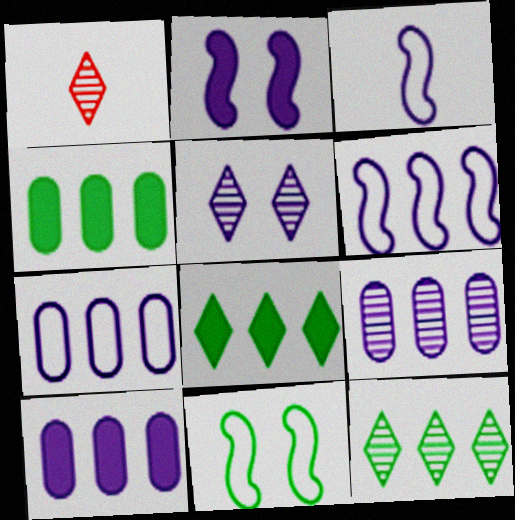[[1, 5, 12], 
[1, 10, 11], 
[3, 5, 10], 
[7, 9, 10]]